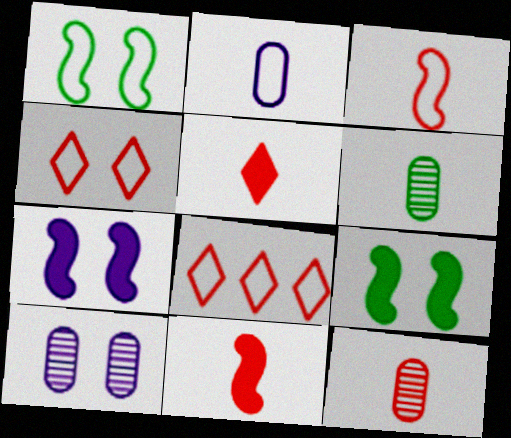[[1, 2, 8], 
[3, 5, 12], 
[4, 9, 10], 
[6, 7, 8]]